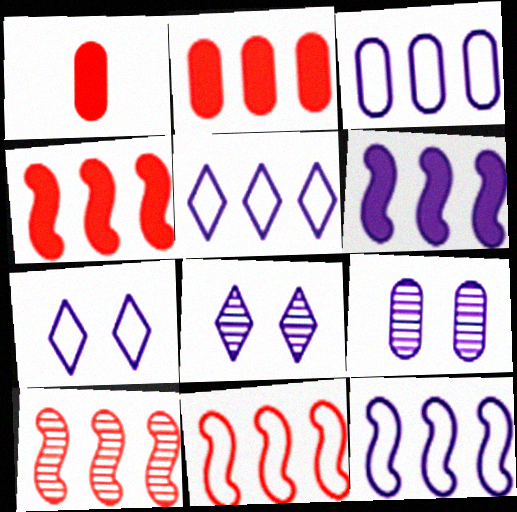[[3, 5, 12], 
[4, 10, 11]]